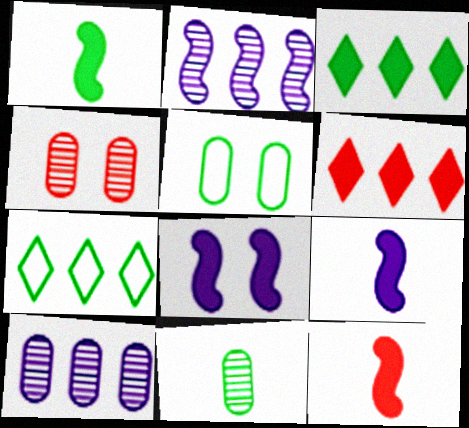[[1, 9, 12], 
[4, 7, 9], 
[4, 10, 11]]